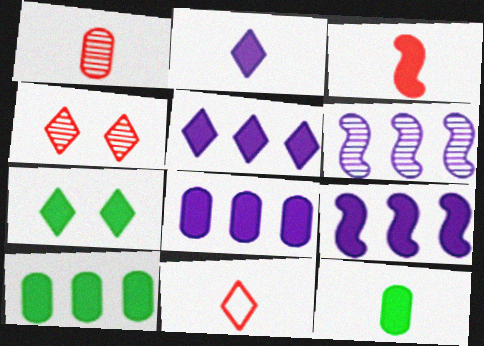[[1, 3, 11], 
[2, 3, 12], 
[3, 7, 8], 
[5, 8, 9]]